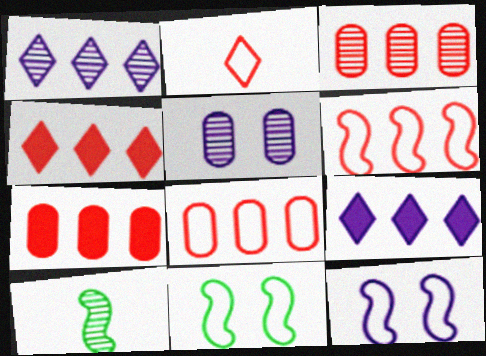[[3, 4, 6], 
[3, 7, 8]]